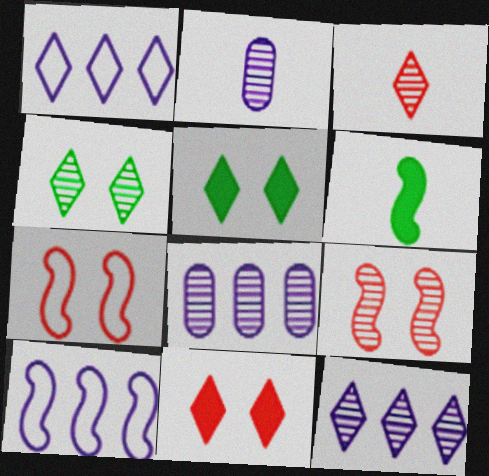[[1, 3, 5], 
[3, 4, 12], 
[6, 9, 10]]